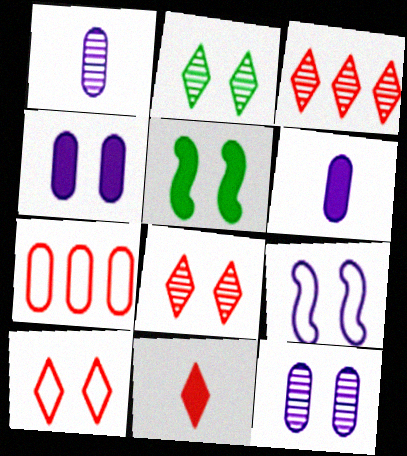[[3, 10, 11], 
[5, 10, 12]]